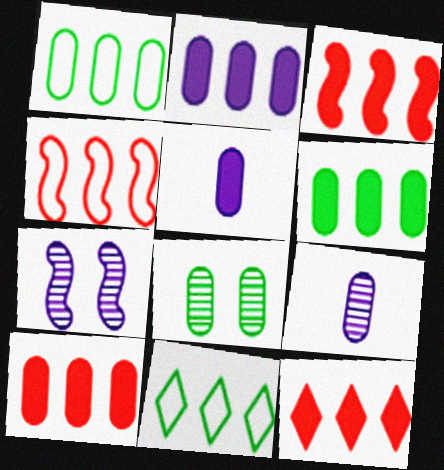[[2, 6, 10], 
[3, 10, 12]]